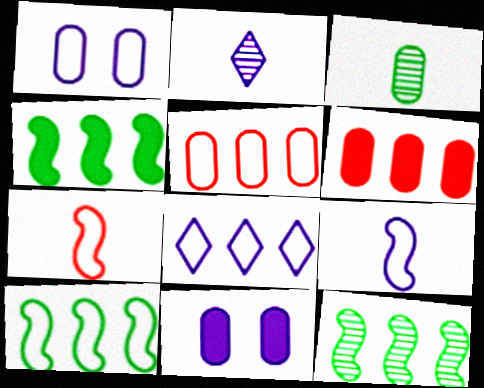[[1, 3, 6], 
[1, 8, 9], 
[3, 5, 11], 
[4, 10, 12], 
[5, 8, 10], 
[6, 8, 12]]